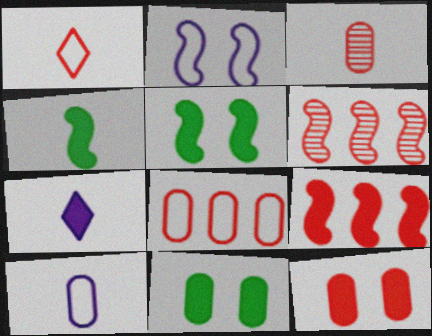[[1, 6, 12], 
[2, 4, 6], 
[3, 8, 12], 
[7, 9, 11]]